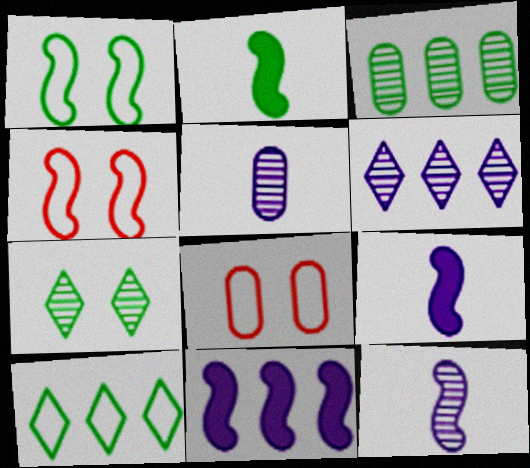[[2, 6, 8]]